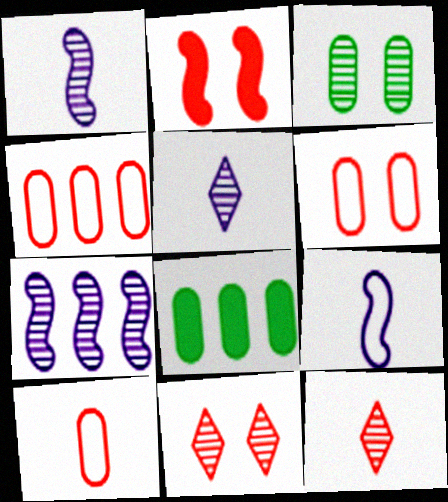[[2, 4, 12], 
[2, 6, 11], 
[3, 7, 12], 
[4, 6, 10], 
[8, 9, 11]]